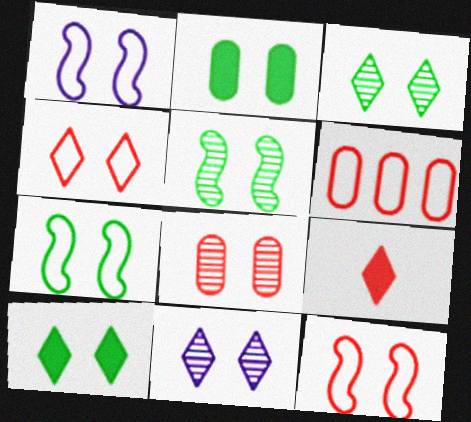[[1, 7, 12], 
[1, 8, 10], 
[2, 3, 7], 
[2, 11, 12], 
[4, 10, 11], 
[5, 8, 11]]